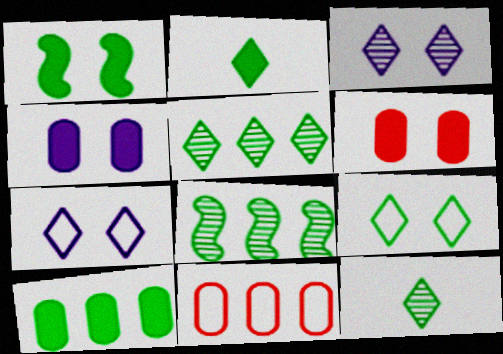[[1, 2, 10], 
[2, 5, 9]]